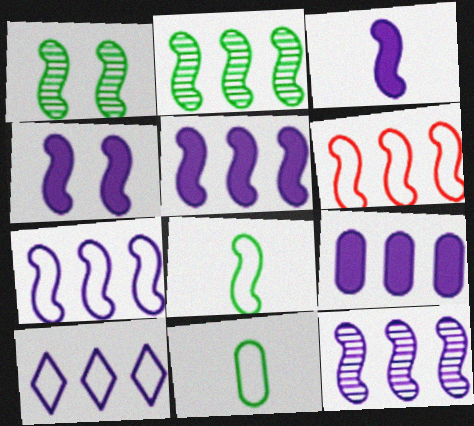[[1, 3, 6], 
[2, 5, 6], 
[3, 4, 5], 
[5, 7, 12], 
[9, 10, 12]]